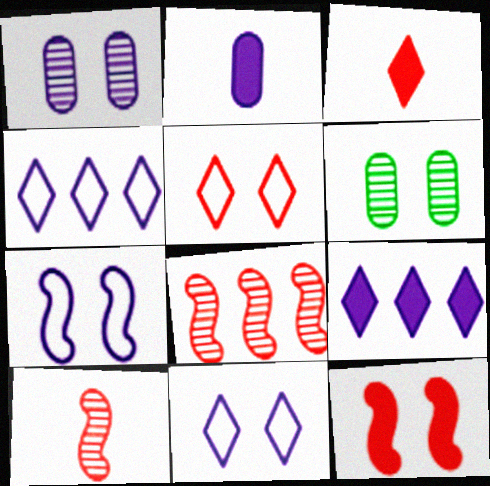[[6, 11, 12]]